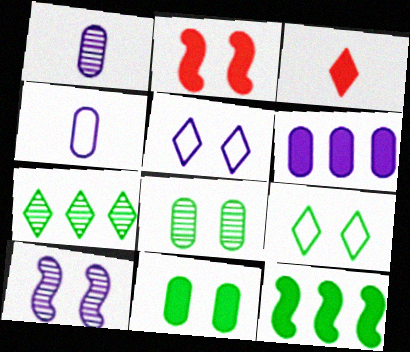[[2, 4, 7], 
[2, 5, 8], 
[3, 5, 7]]